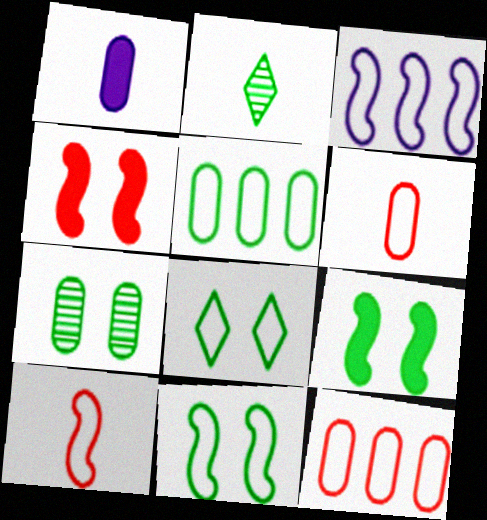[[1, 2, 10], 
[1, 7, 12], 
[2, 5, 9], 
[3, 6, 8], 
[3, 10, 11], 
[7, 8, 9]]